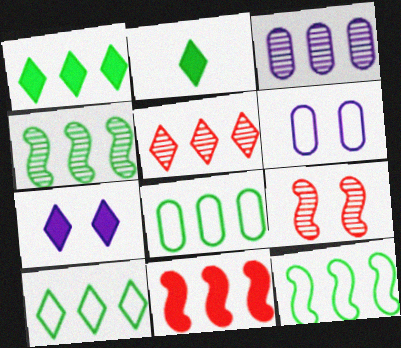[[1, 4, 8], 
[3, 4, 5], 
[3, 10, 11], 
[8, 10, 12]]